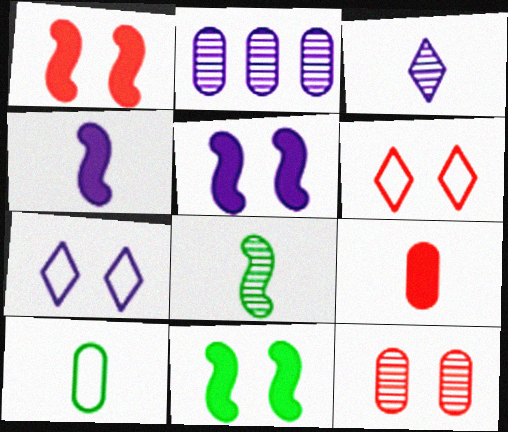[[1, 5, 11], 
[1, 6, 12], 
[2, 4, 7], 
[7, 11, 12]]